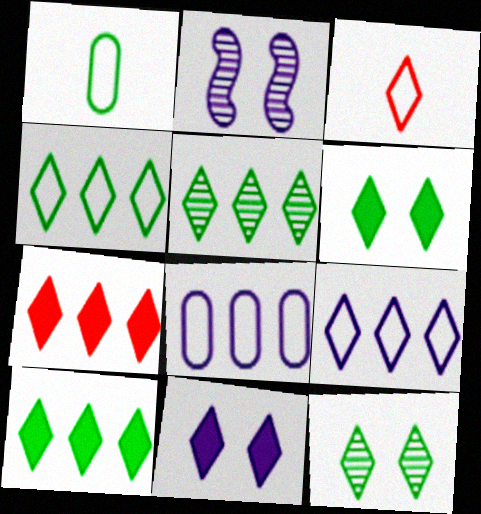[[1, 2, 7], 
[3, 5, 11], 
[4, 5, 10], 
[5, 7, 9]]